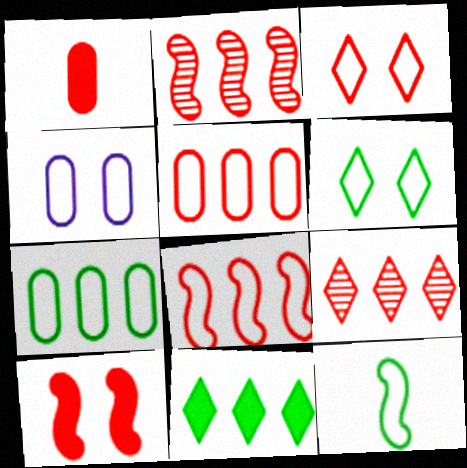[[1, 2, 3], 
[6, 7, 12]]